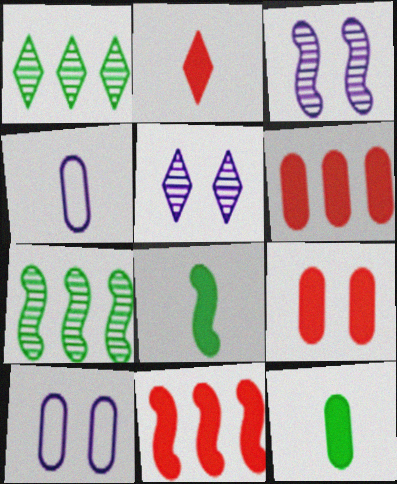[[2, 7, 10], 
[2, 9, 11]]